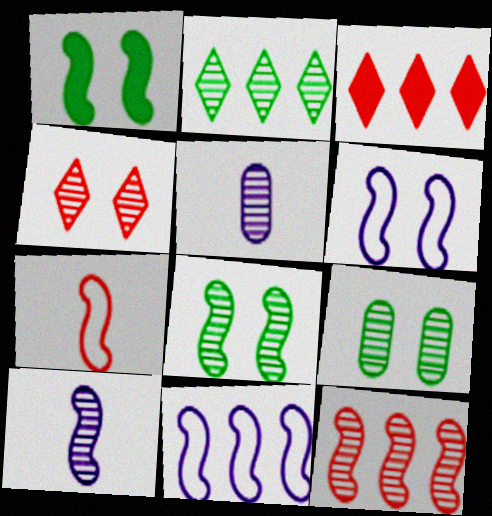[[8, 10, 12]]